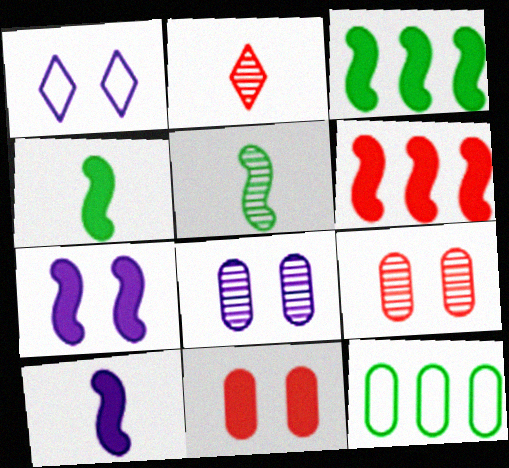[[1, 7, 8], 
[2, 7, 12], 
[4, 6, 7]]